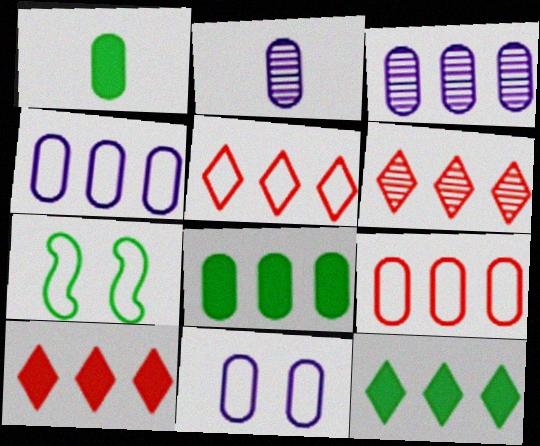[[2, 7, 10], 
[3, 8, 9], 
[5, 6, 10]]